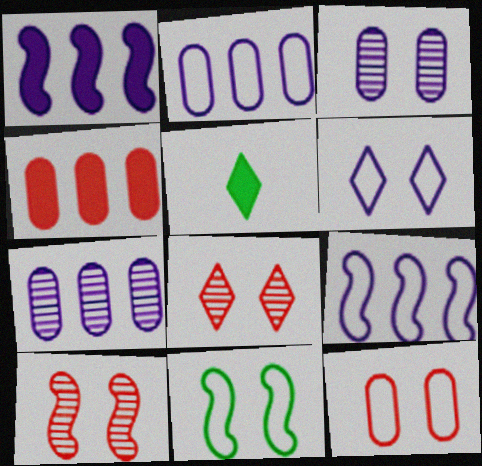[[2, 5, 10], 
[6, 11, 12]]